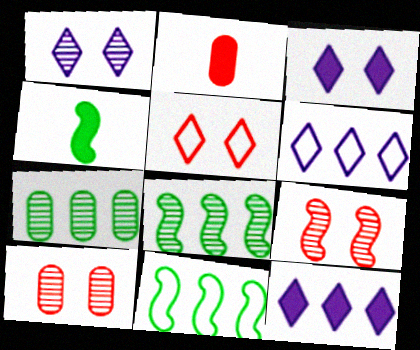[[1, 2, 11], 
[4, 6, 10]]